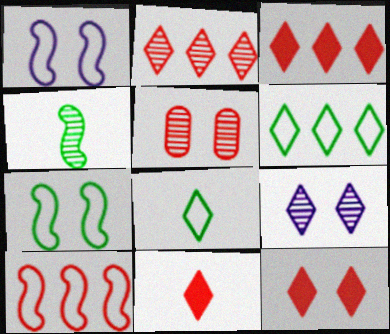[[3, 8, 9], 
[3, 11, 12], 
[5, 10, 11], 
[6, 9, 11]]